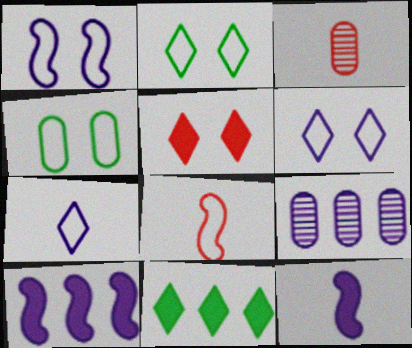[[1, 3, 11], 
[2, 3, 10], 
[6, 9, 12]]